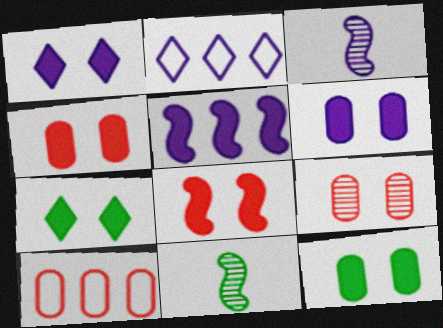[[1, 8, 12], 
[1, 10, 11], 
[2, 3, 6], 
[2, 4, 11], 
[3, 7, 10], 
[4, 6, 12], 
[6, 7, 8]]